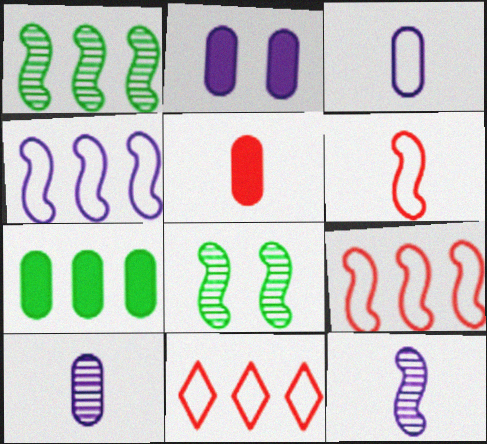[[2, 5, 7]]